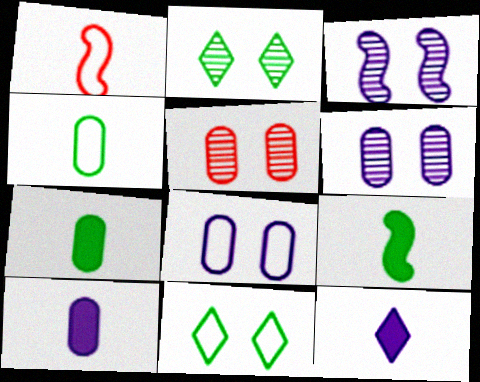[[2, 3, 5]]